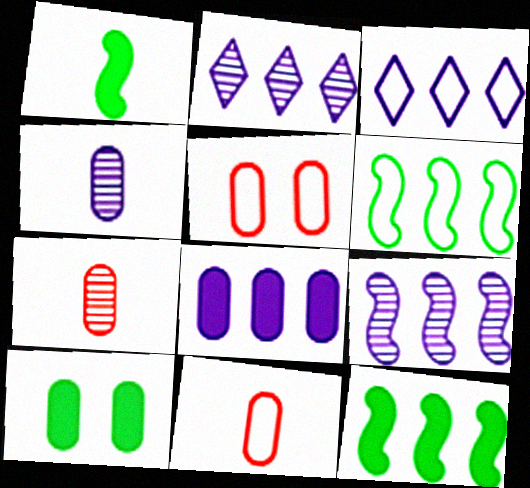[[1, 2, 5], 
[3, 8, 9]]